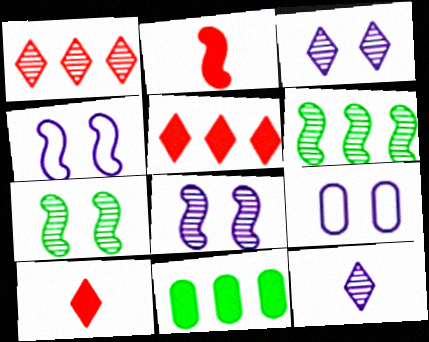[[2, 4, 6], 
[6, 9, 10]]